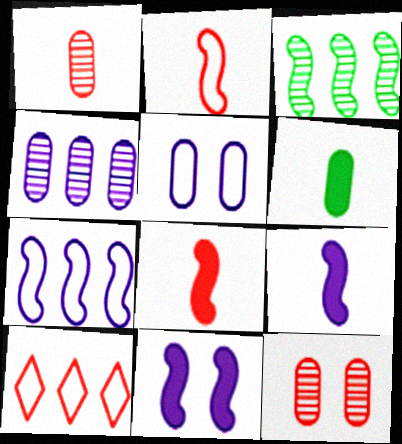[[2, 3, 11], 
[8, 10, 12]]